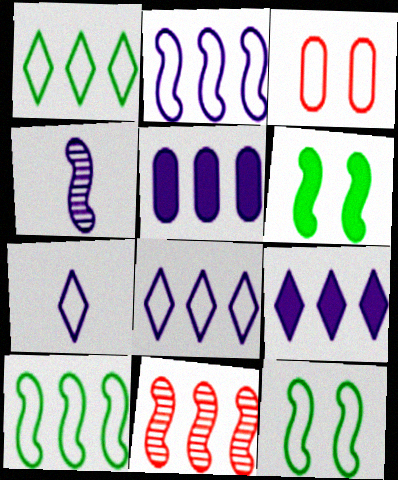[[1, 5, 11], 
[3, 7, 10]]